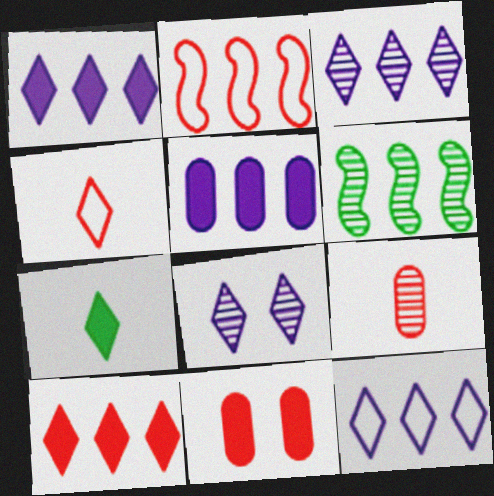[[1, 3, 12], 
[6, 8, 9]]